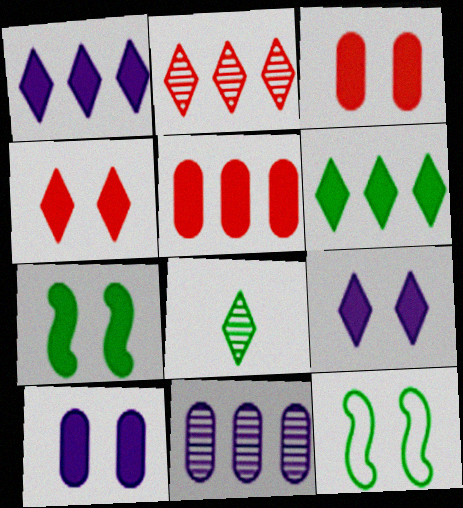[[3, 7, 9], 
[4, 7, 10]]